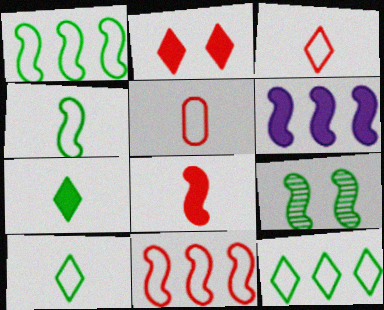[]